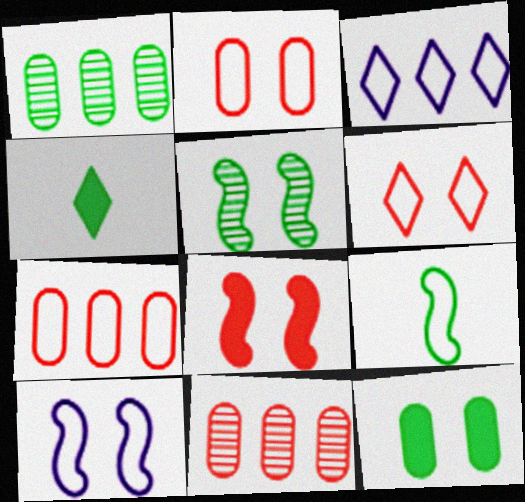[[2, 3, 9], 
[4, 10, 11], 
[5, 8, 10]]